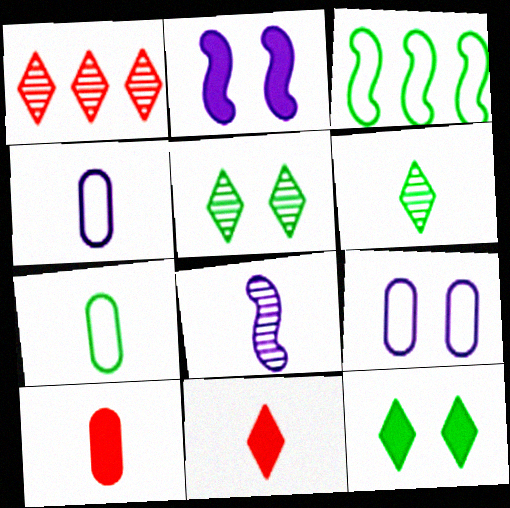[[1, 2, 7], 
[7, 8, 11]]